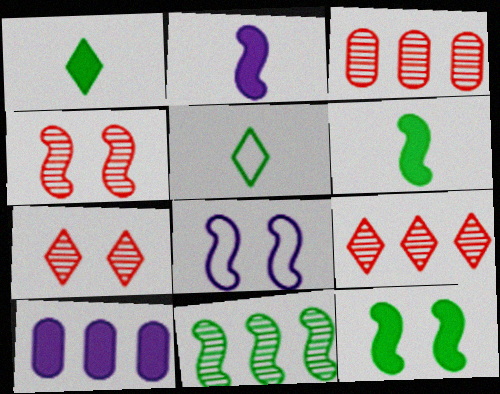[[1, 3, 8], 
[4, 5, 10], 
[4, 8, 12]]